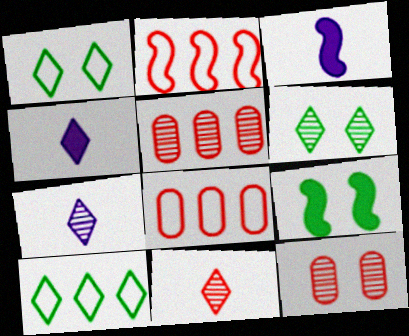[[1, 3, 5], 
[3, 6, 8], 
[3, 10, 12], 
[7, 8, 9]]